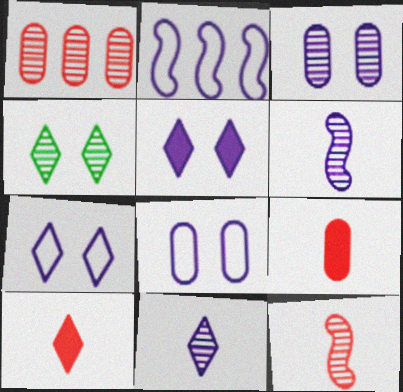[[1, 4, 6], 
[2, 4, 9]]